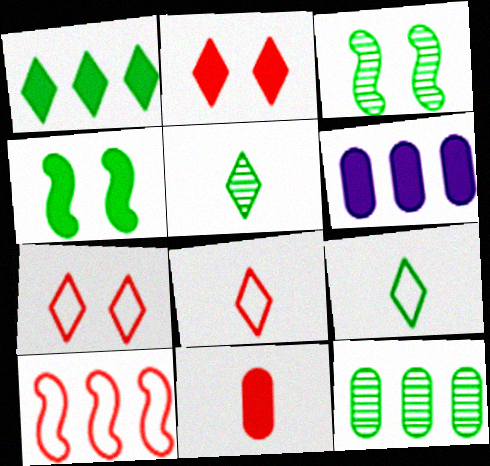[[3, 5, 12], 
[3, 6, 8], 
[4, 9, 12]]